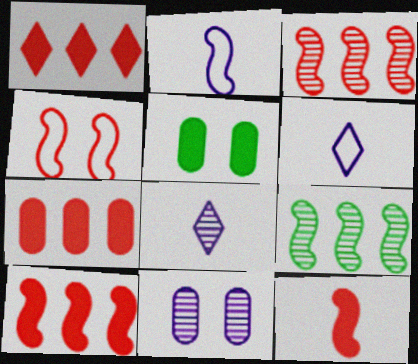[[1, 7, 10], 
[3, 4, 12], 
[3, 5, 6]]